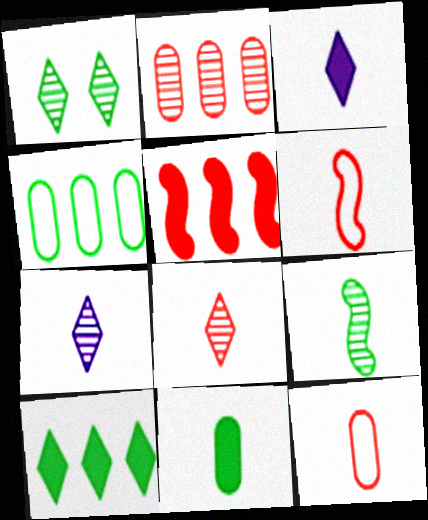[[3, 9, 12], 
[6, 7, 11]]